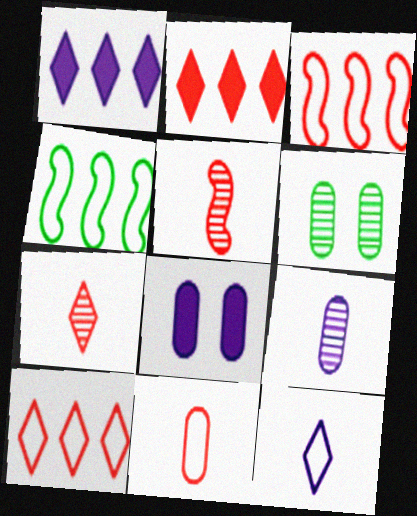[[4, 7, 8]]